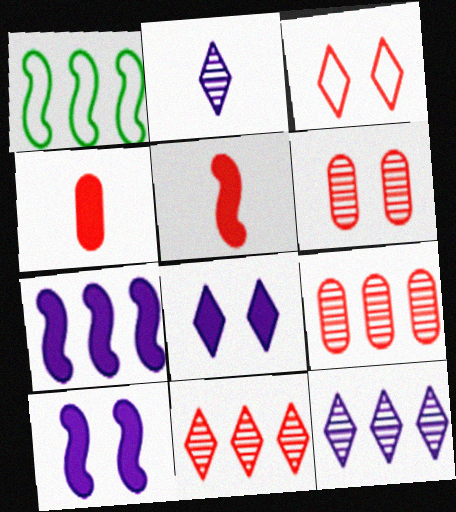[[3, 5, 9]]